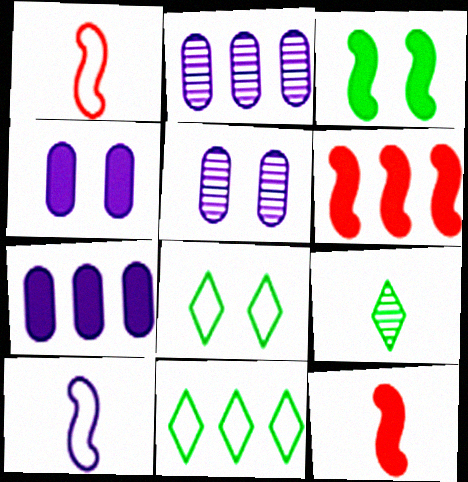[[2, 6, 11], 
[2, 8, 12], 
[5, 11, 12]]